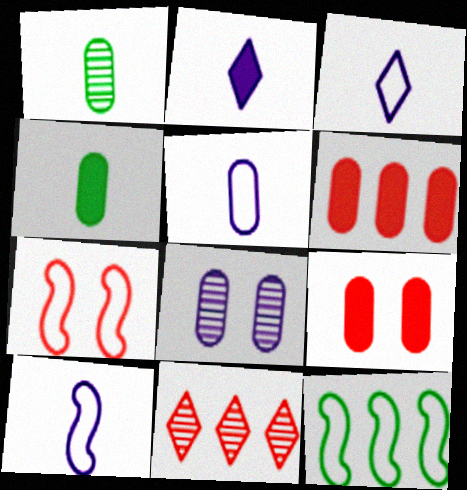[[3, 5, 10], 
[7, 10, 12]]